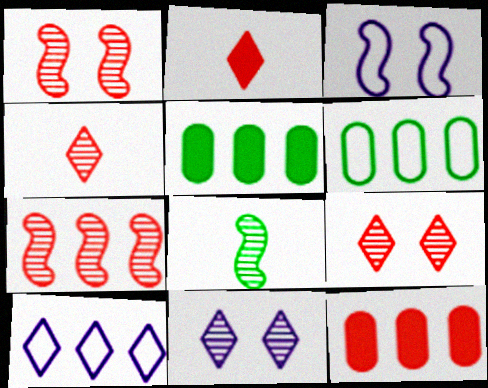[[3, 4, 5], 
[5, 7, 10]]